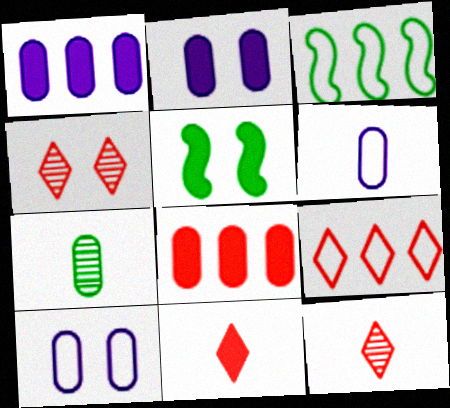[[1, 5, 11], 
[2, 3, 12], 
[4, 5, 10], 
[4, 9, 11], 
[7, 8, 10]]